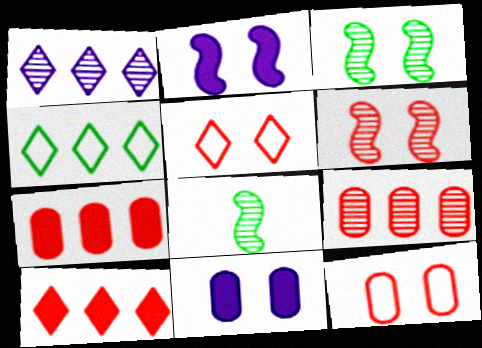[[1, 4, 10], 
[3, 5, 11]]